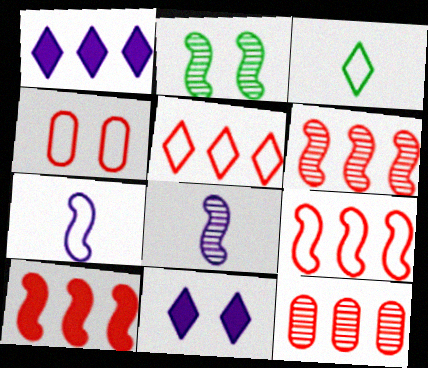[[2, 4, 11], 
[2, 6, 8], 
[2, 7, 10], 
[5, 10, 12], 
[6, 9, 10]]